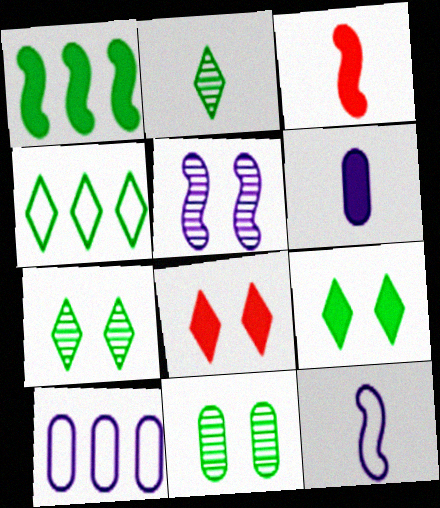[[1, 6, 8], 
[2, 4, 9], 
[3, 7, 10]]